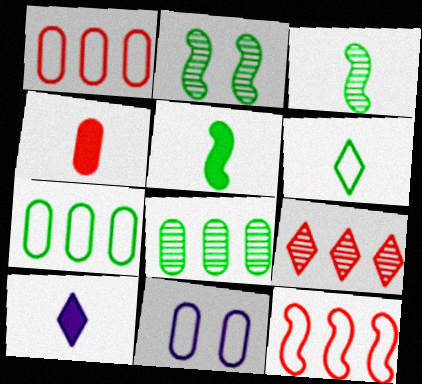[[1, 2, 10], 
[4, 5, 10], 
[4, 8, 11], 
[5, 9, 11], 
[6, 11, 12]]